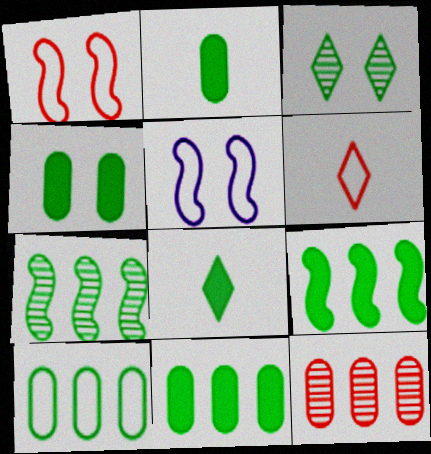[[2, 4, 11], 
[4, 8, 9], 
[5, 6, 10], 
[5, 8, 12]]